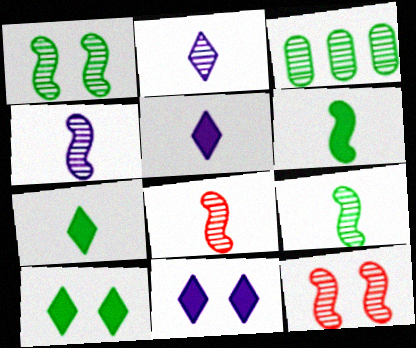[[2, 3, 12], 
[4, 8, 9]]